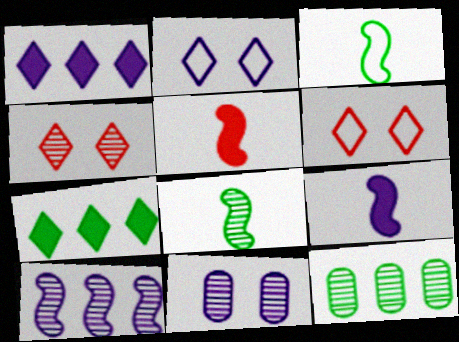[[2, 5, 12], 
[6, 9, 12]]